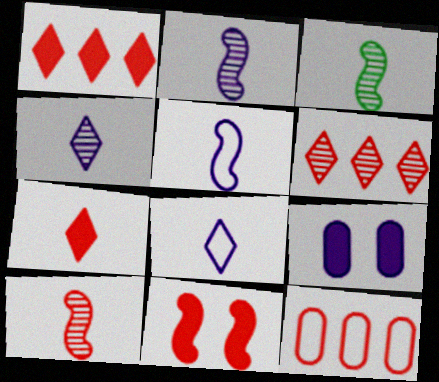[[2, 3, 10]]